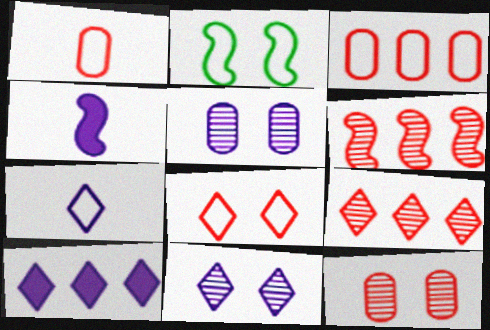[[2, 3, 7], 
[2, 4, 6], 
[7, 10, 11]]